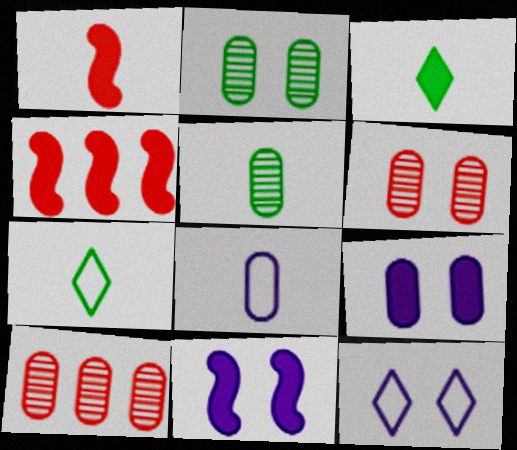[[3, 4, 9], 
[4, 5, 12], 
[7, 10, 11]]